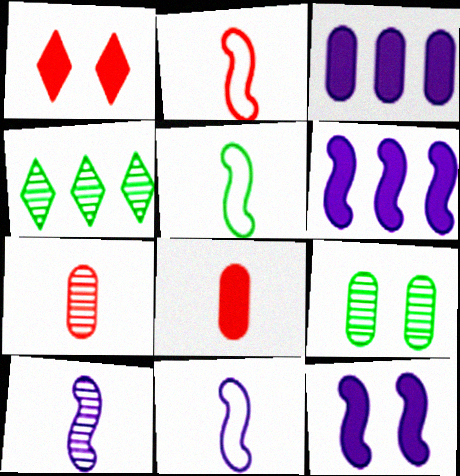[[2, 5, 11]]